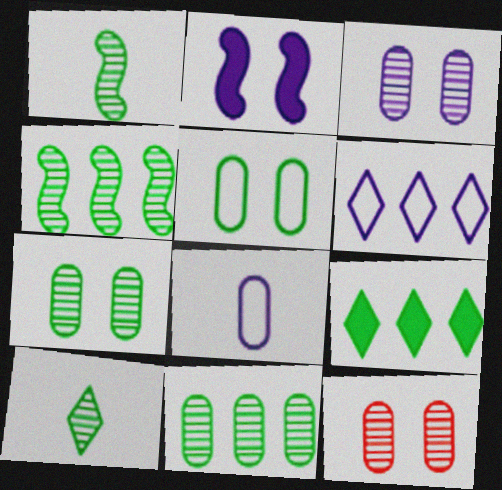[[1, 5, 9], 
[3, 7, 12], 
[4, 7, 10]]